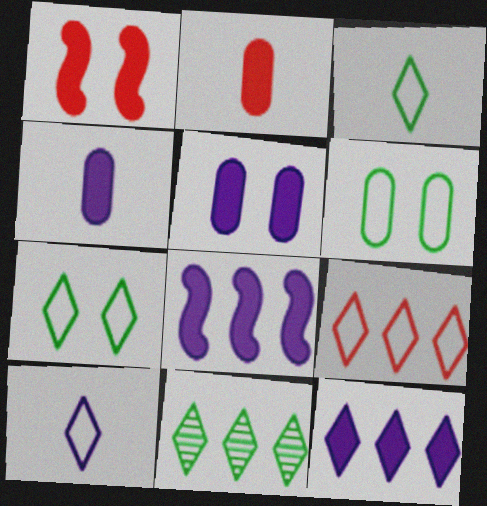[[7, 9, 10], 
[9, 11, 12]]